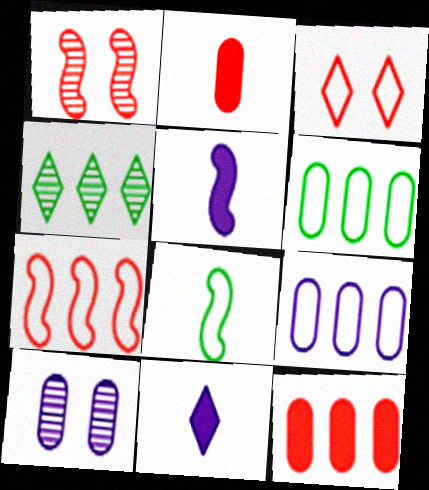[[1, 6, 11], 
[2, 6, 10], 
[3, 4, 11], 
[3, 8, 9]]